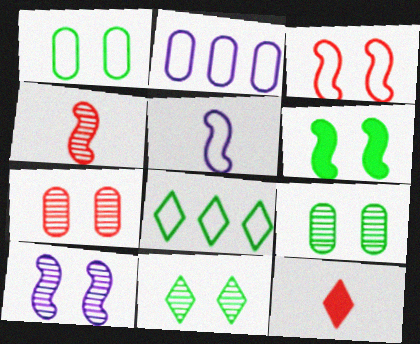[[1, 6, 11], 
[3, 6, 10], 
[7, 10, 11]]